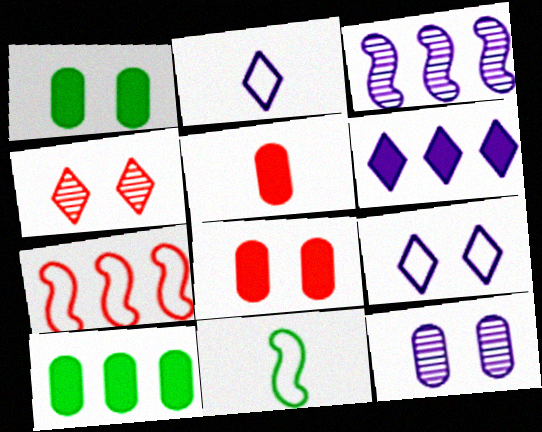[[4, 5, 7]]